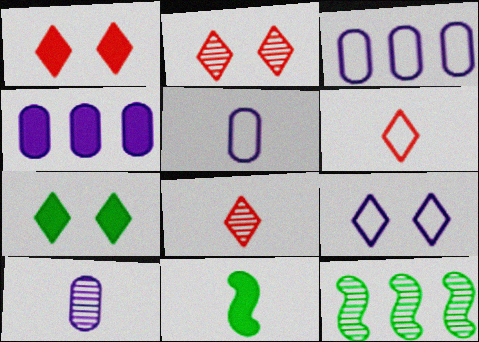[[1, 4, 11], 
[1, 5, 12], 
[2, 3, 11], 
[2, 7, 9], 
[2, 10, 12], 
[5, 8, 11], 
[6, 10, 11]]